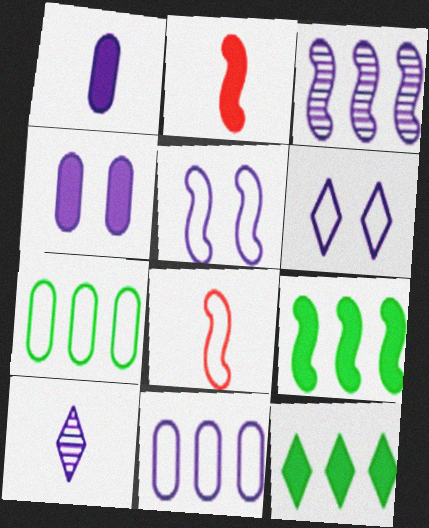[[1, 3, 6], 
[2, 4, 12], 
[6, 7, 8]]